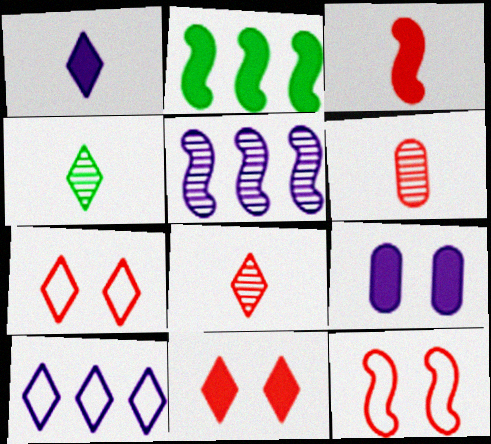[[4, 10, 11]]